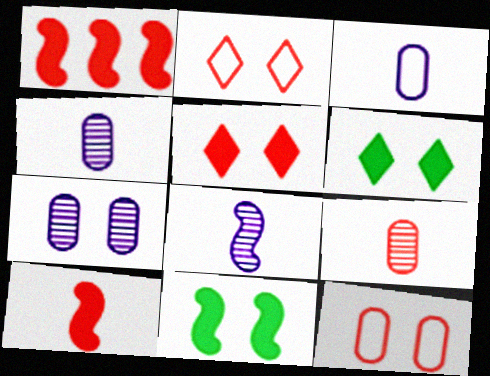[[1, 2, 9], 
[2, 7, 11]]